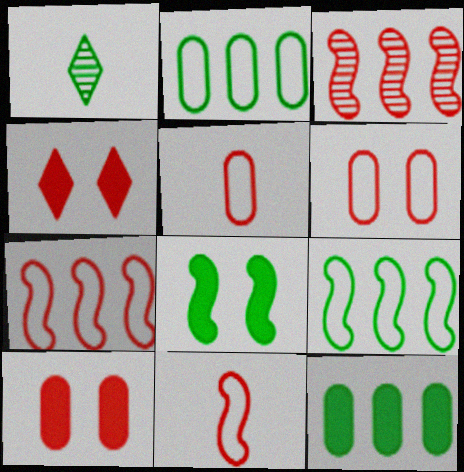[[1, 2, 8], 
[3, 4, 5]]